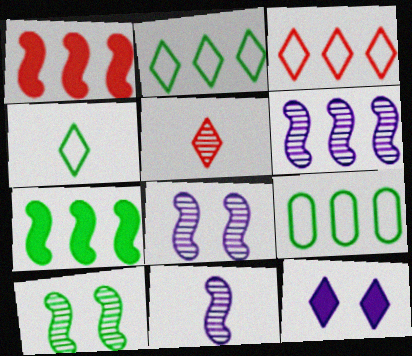[[2, 5, 12], 
[6, 8, 11]]